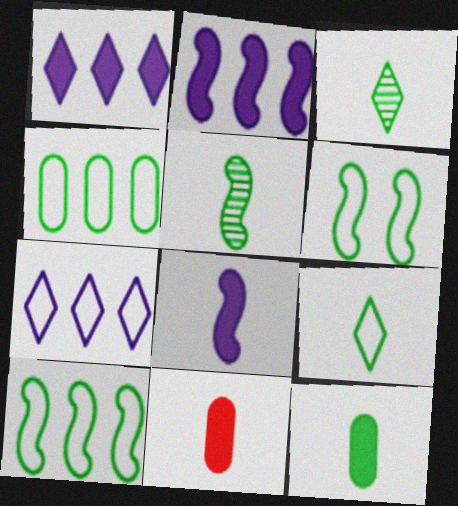[[4, 6, 9], 
[5, 9, 12]]